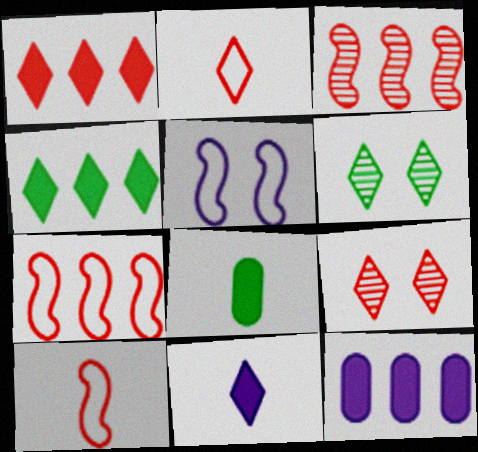[[1, 2, 9], 
[6, 10, 12]]